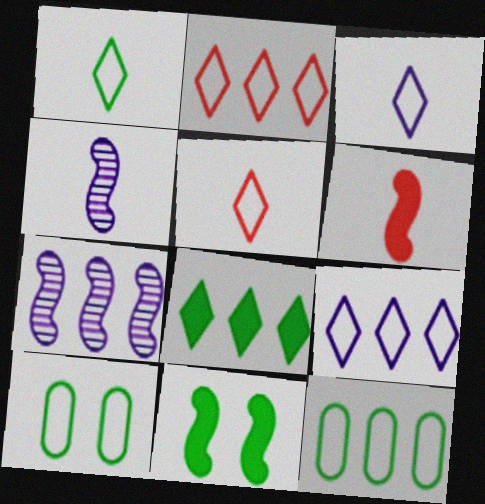[[1, 3, 5]]